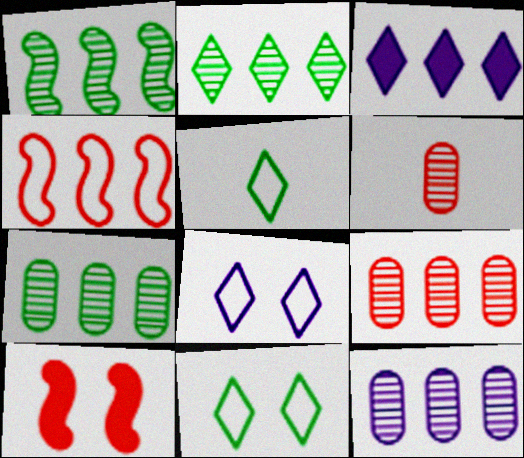[[1, 2, 7], 
[3, 4, 7], 
[5, 10, 12], 
[7, 9, 12]]